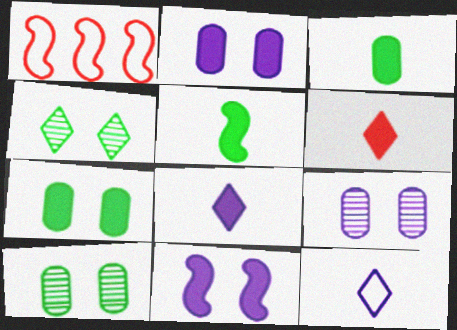[[1, 8, 10]]